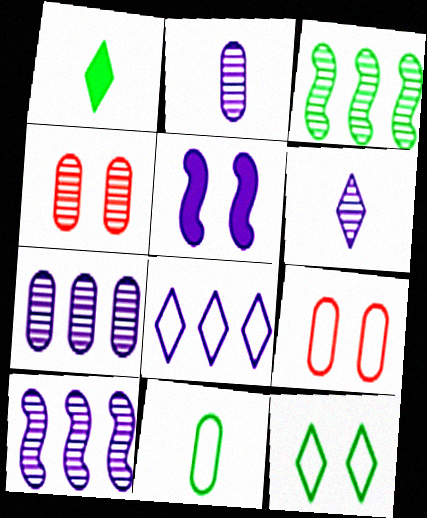[[1, 9, 10], 
[2, 5, 8], 
[3, 4, 6], 
[4, 5, 12]]